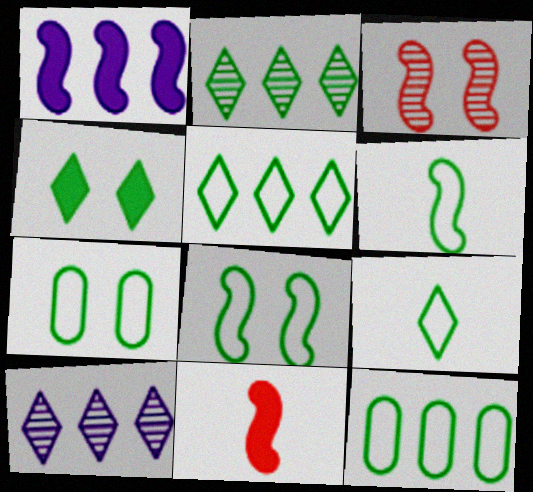[[1, 3, 6], 
[2, 4, 9], 
[5, 6, 7], 
[7, 10, 11], 
[8, 9, 12]]